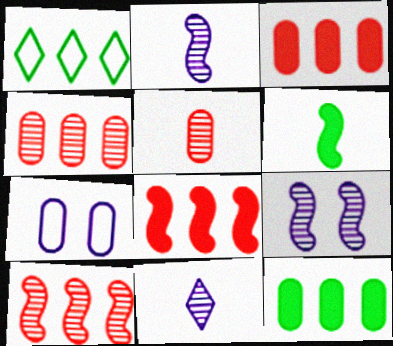[[5, 7, 12]]